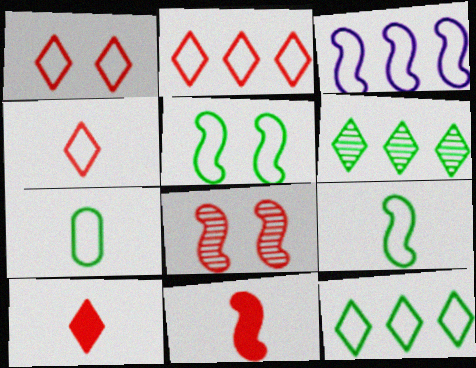[[1, 2, 4], 
[1, 3, 7], 
[5, 7, 12]]